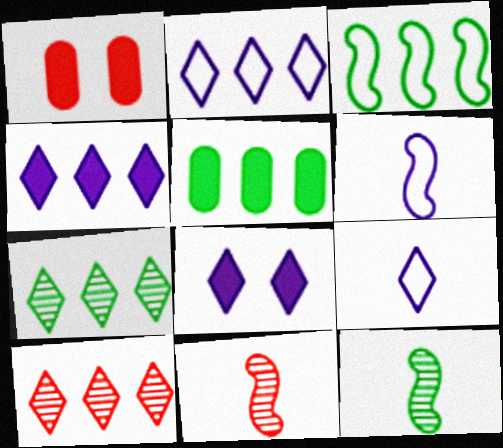[[1, 2, 12], 
[1, 6, 7], 
[3, 5, 7]]